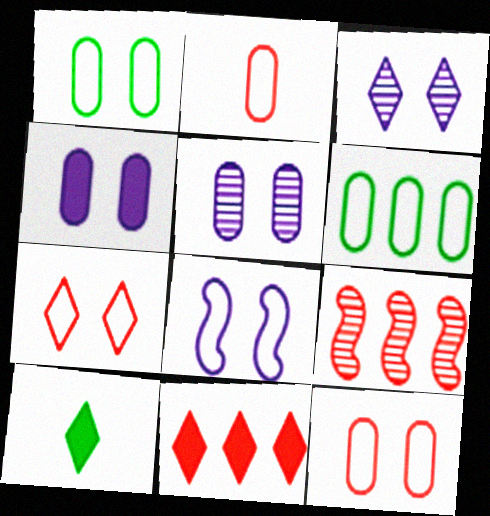[[1, 7, 8], 
[3, 4, 8]]